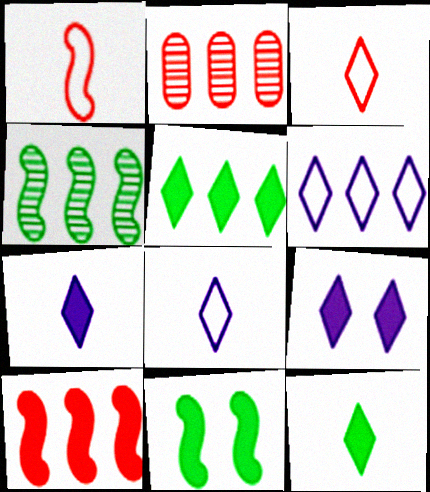[[2, 8, 11]]